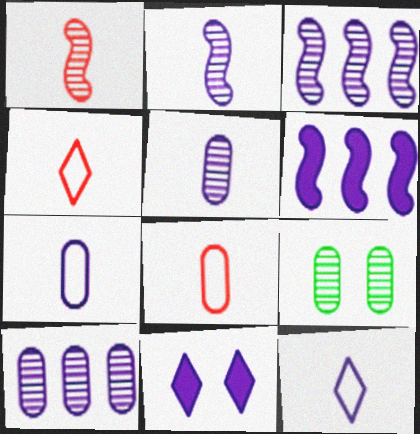[[3, 7, 11], 
[4, 6, 9]]